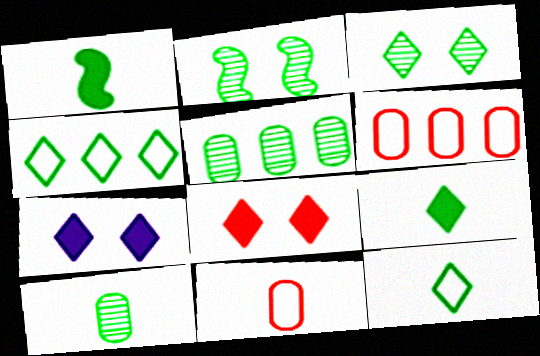[[1, 10, 12], 
[3, 4, 9]]